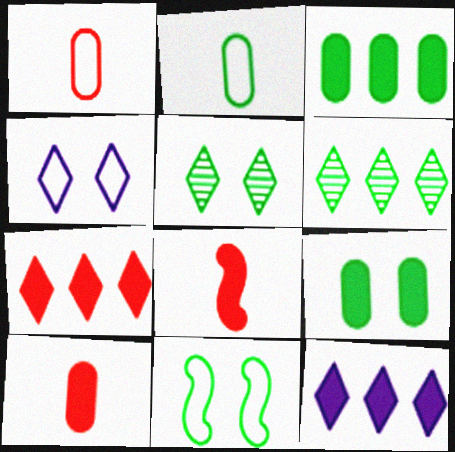[[5, 9, 11], 
[8, 9, 12]]